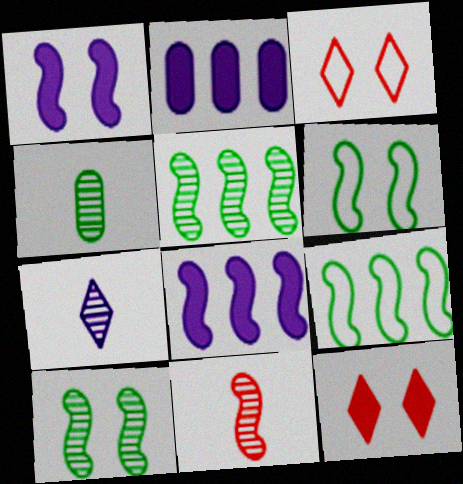[[1, 9, 11], 
[3, 4, 8], 
[4, 7, 11], 
[6, 8, 11]]